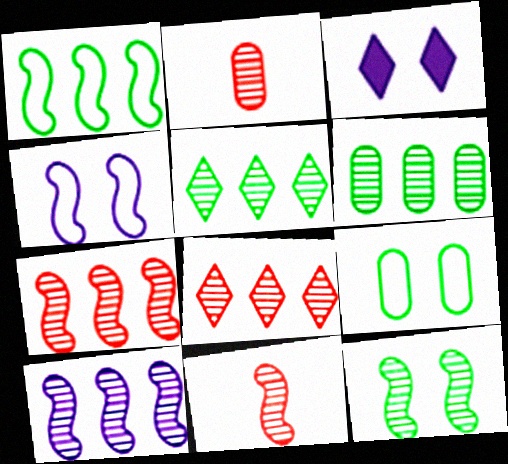[[1, 2, 3], 
[6, 8, 10], 
[10, 11, 12]]